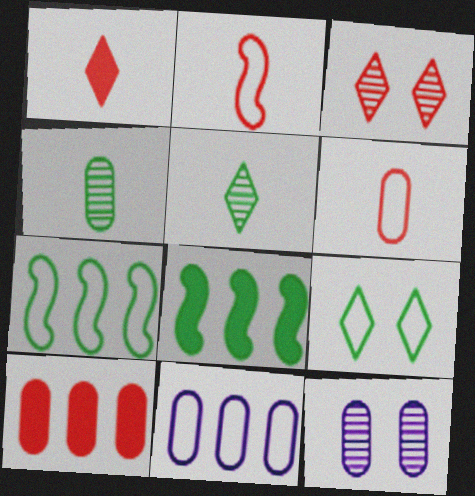[[1, 7, 12], 
[2, 3, 10], 
[2, 9, 11], 
[4, 8, 9]]